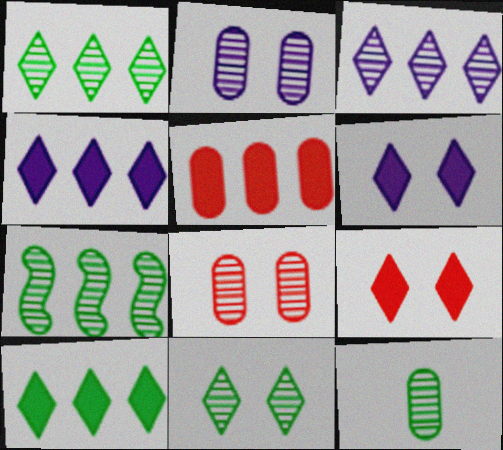[[7, 11, 12]]